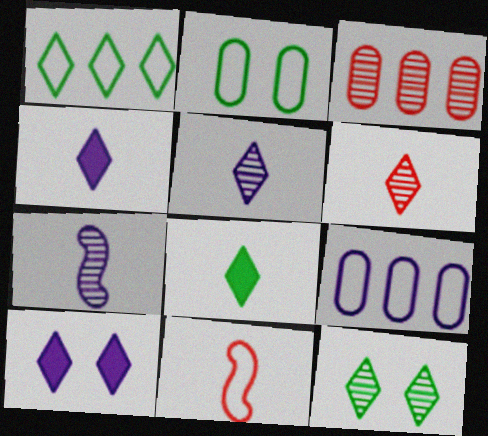[[1, 6, 10], 
[1, 8, 12], 
[3, 7, 12], 
[7, 9, 10]]